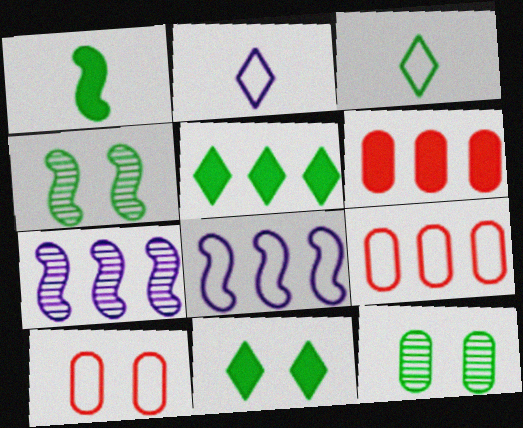[[2, 4, 6], 
[3, 8, 10], 
[5, 7, 9]]